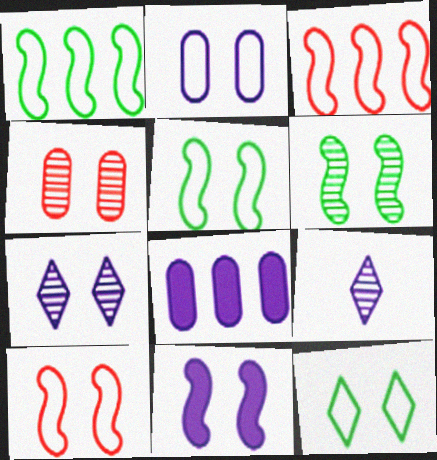[[2, 7, 11], 
[2, 10, 12], 
[4, 6, 7], 
[4, 11, 12], 
[6, 10, 11]]